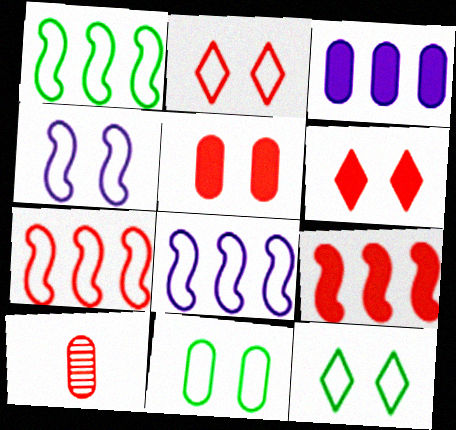[[1, 7, 8], 
[2, 4, 11], 
[2, 9, 10], 
[3, 10, 11], 
[6, 7, 10]]